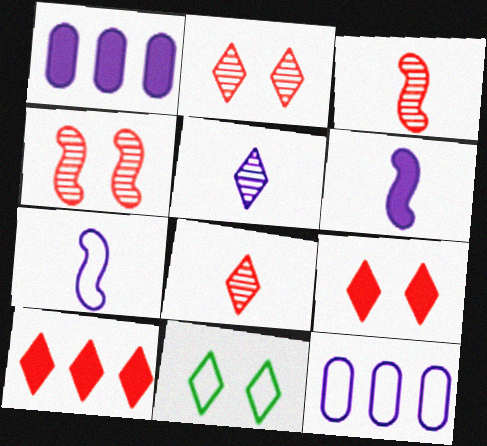[[1, 3, 11], 
[5, 10, 11]]